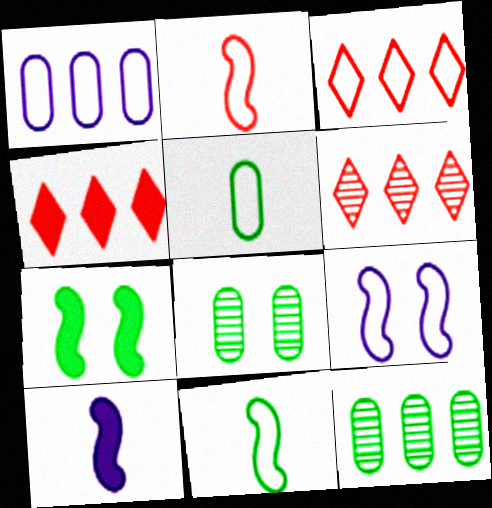[[3, 4, 6], 
[3, 5, 9], 
[3, 8, 10]]